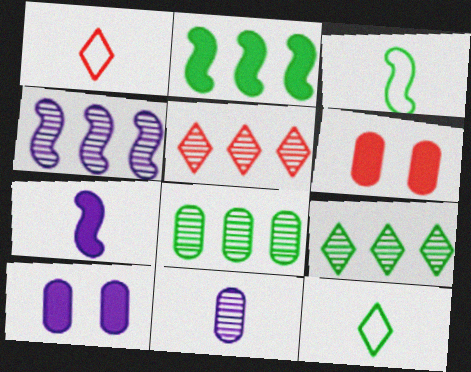[[3, 5, 10], 
[4, 5, 8], 
[4, 6, 12]]